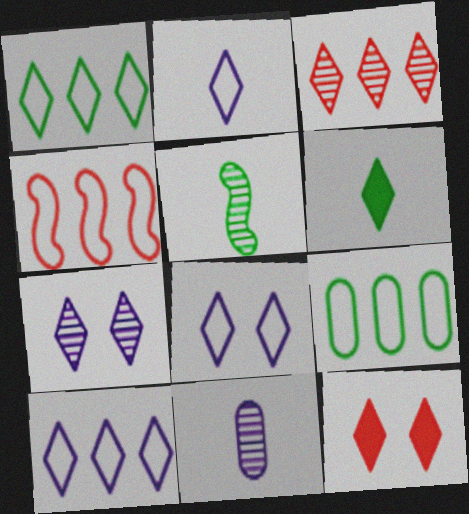[[2, 8, 10], 
[3, 6, 8], 
[4, 9, 10]]